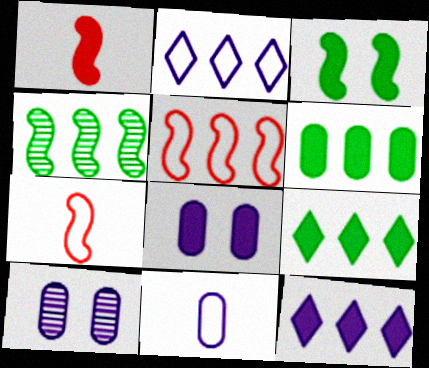[[1, 8, 9], 
[7, 9, 10]]